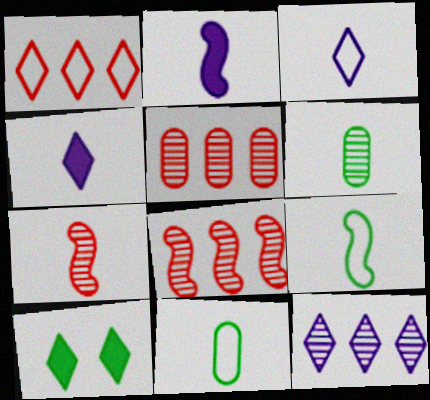[[2, 7, 9], 
[4, 7, 11]]